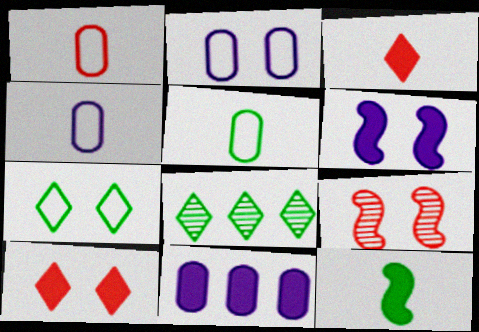[[1, 4, 5], 
[1, 6, 8], 
[10, 11, 12]]